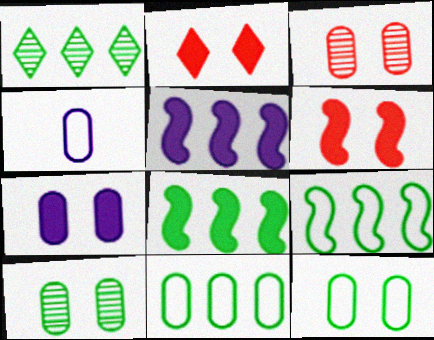[[1, 4, 6], 
[1, 8, 11], 
[3, 7, 12]]